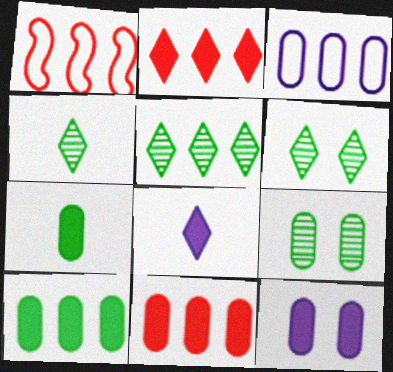[[1, 4, 12], 
[1, 8, 9], 
[4, 5, 6], 
[7, 11, 12]]